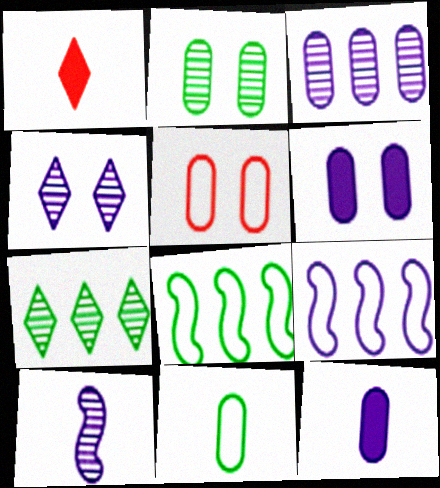[[1, 2, 9], 
[1, 10, 11], 
[2, 5, 6], 
[3, 4, 10], 
[4, 9, 12]]